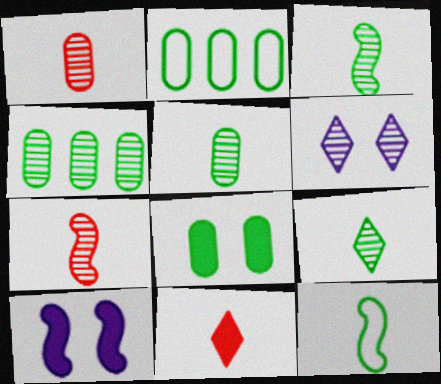[[2, 5, 8], 
[3, 5, 9], 
[4, 6, 7]]